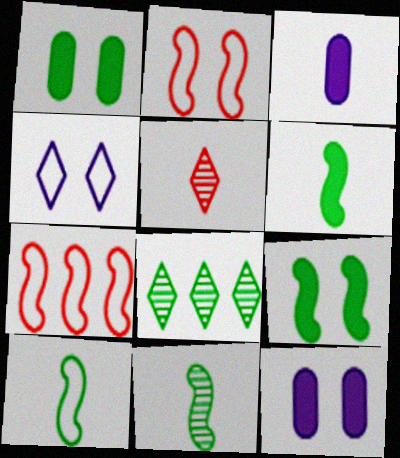[[1, 8, 10], 
[2, 3, 8], 
[3, 5, 10], 
[6, 10, 11]]